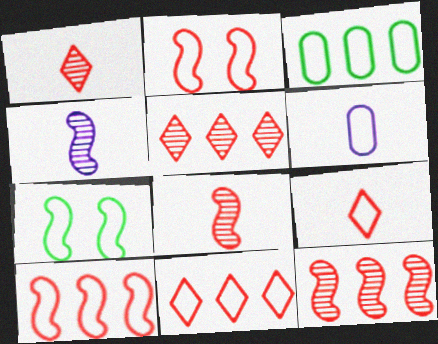[[6, 7, 11]]